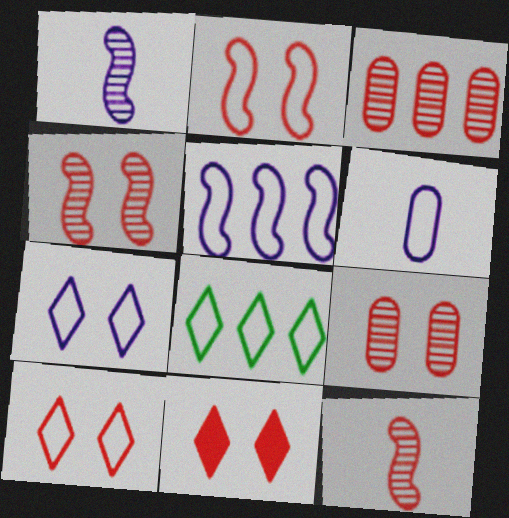[[2, 6, 8], 
[2, 9, 11], 
[5, 6, 7]]